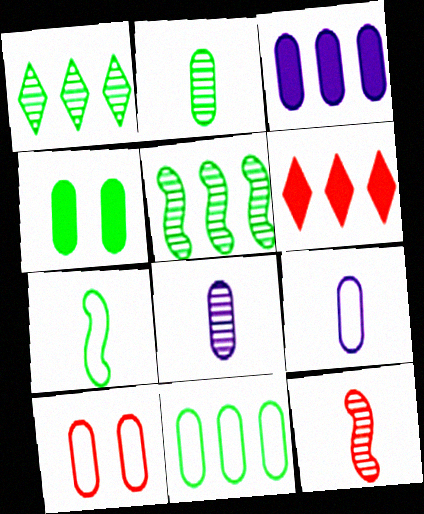[[1, 4, 7], 
[2, 3, 10], 
[2, 4, 11], 
[6, 10, 12], 
[9, 10, 11]]